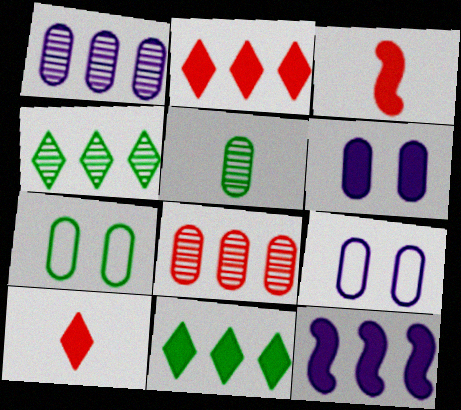[[3, 4, 9], 
[3, 6, 11]]